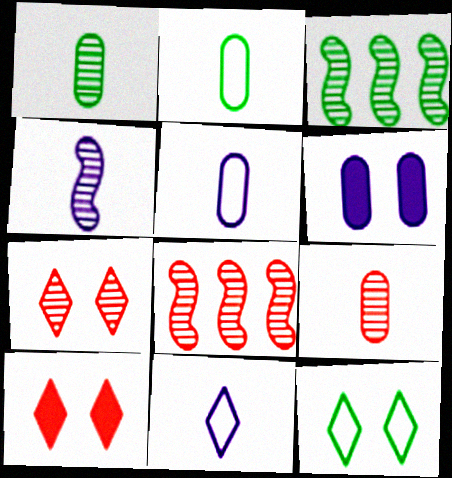[[3, 5, 10], 
[7, 8, 9]]